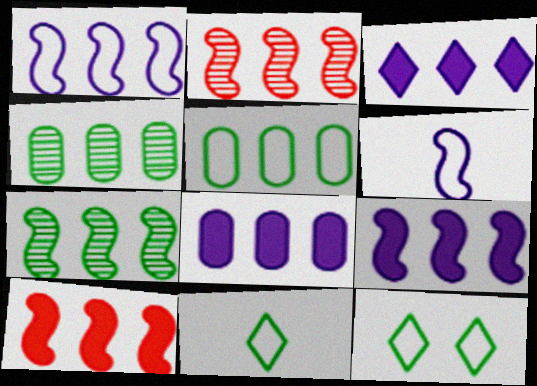[[1, 7, 10], 
[2, 3, 5], 
[3, 8, 9]]